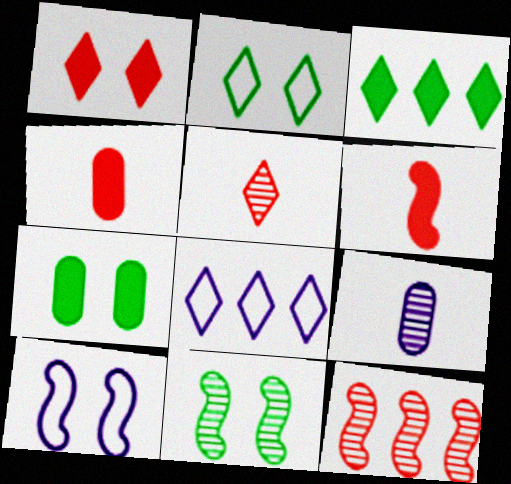[[2, 7, 11], 
[4, 8, 11]]